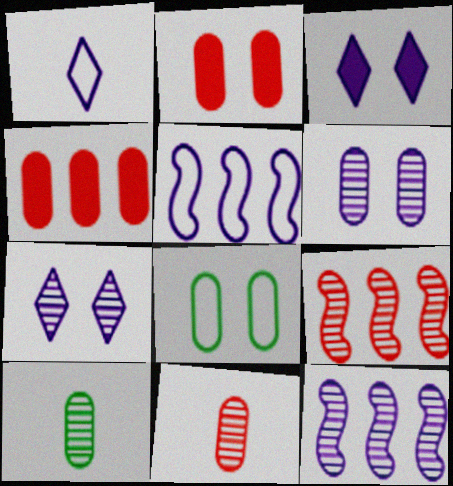[[2, 6, 8], 
[7, 9, 10]]